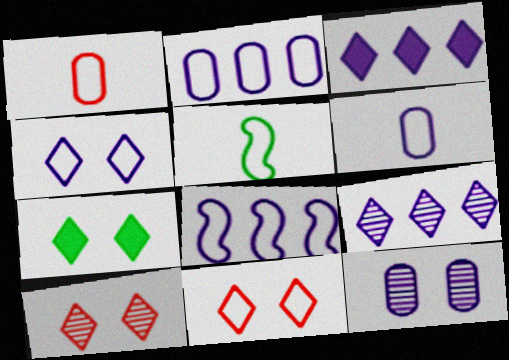[[2, 5, 11], 
[4, 6, 8], 
[4, 7, 10]]